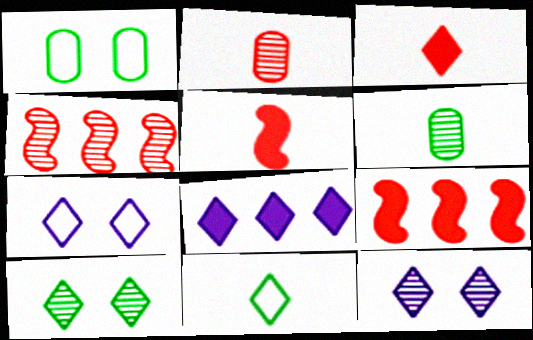[[4, 6, 12], 
[6, 7, 9]]